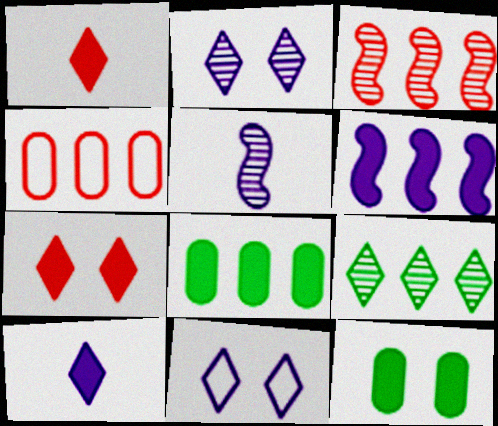[[1, 6, 12], 
[1, 9, 11], 
[4, 6, 9]]